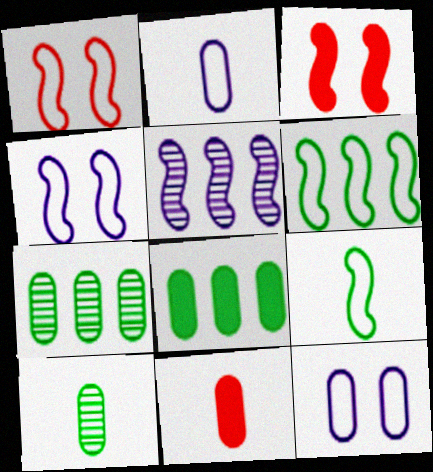[[2, 10, 11], 
[3, 5, 9], 
[7, 11, 12]]